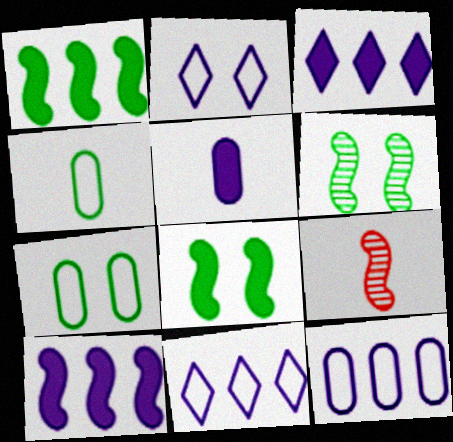[[3, 7, 9]]